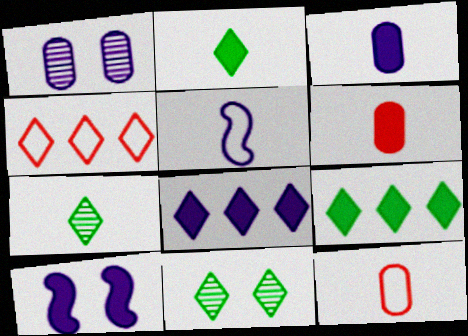[[1, 5, 8], 
[3, 8, 10], 
[5, 6, 7], 
[6, 9, 10]]